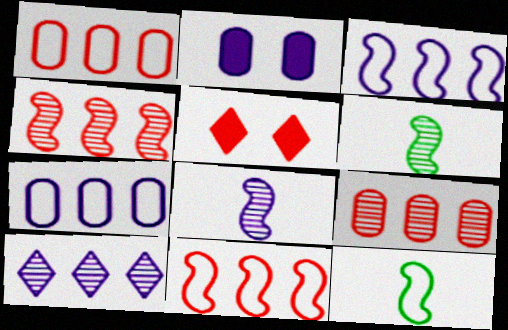[[5, 6, 7]]